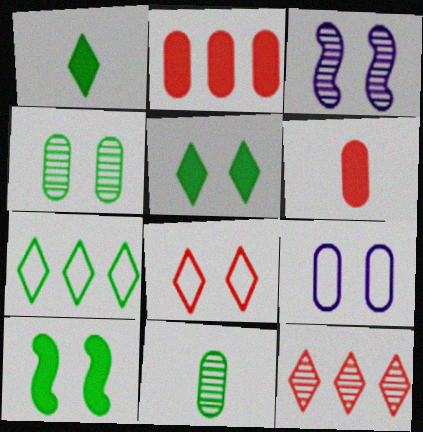[[2, 9, 11], 
[3, 6, 7], 
[3, 11, 12], 
[7, 10, 11]]